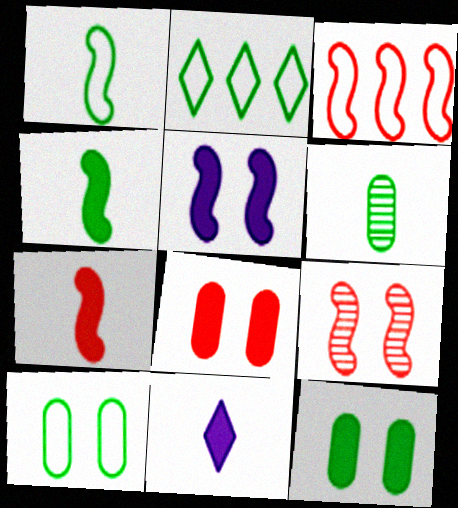[[1, 2, 10], 
[3, 7, 9]]